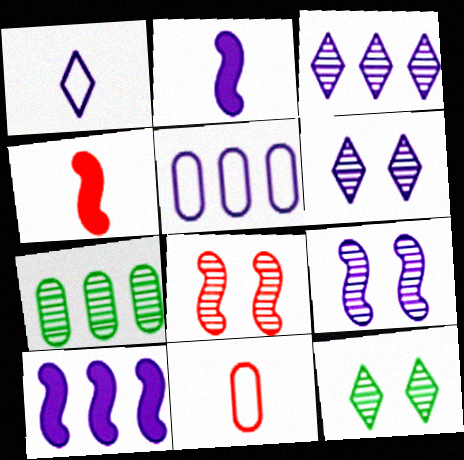[[2, 5, 6], 
[3, 5, 10], 
[4, 5, 12], 
[10, 11, 12]]